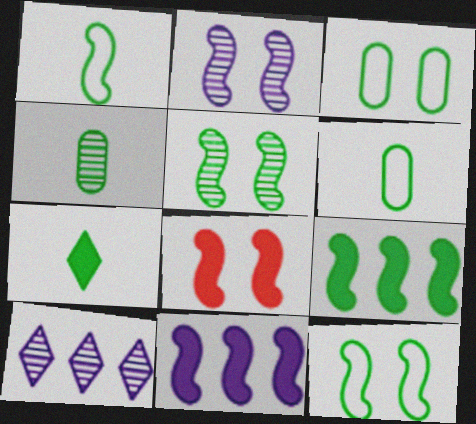[[1, 4, 7], 
[1, 5, 9], 
[2, 8, 12], 
[6, 8, 10]]